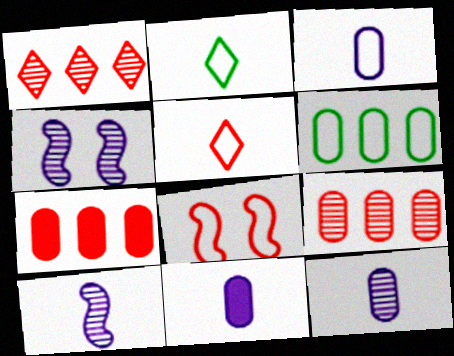[[2, 4, 7], 
[3, 11, 12]]